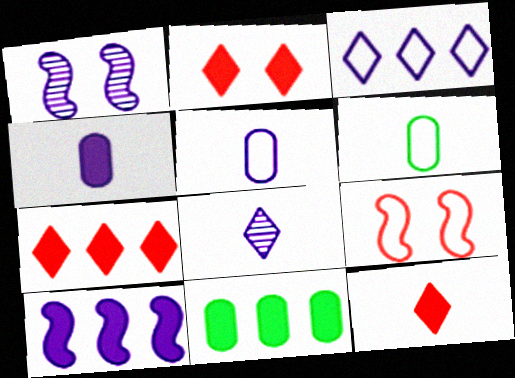[[1, 3, 4], 
[1, 6, 7], 
[2, 7, 12], 
[3, 6, 9], 
[7, 10, 11], 
[8, 9, 11]]